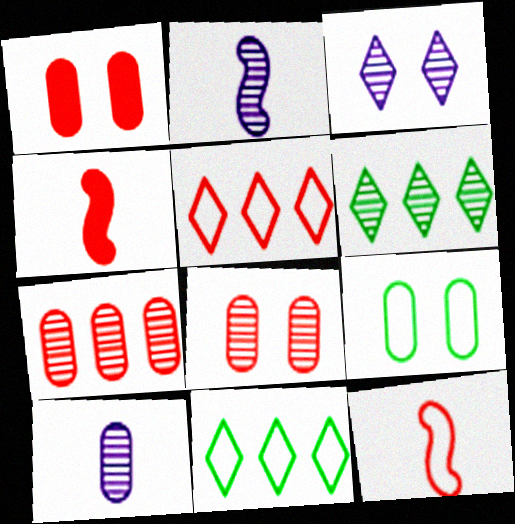[[1, 2, 11], 
[2, 6, 8], 
[4, 5, 8]]